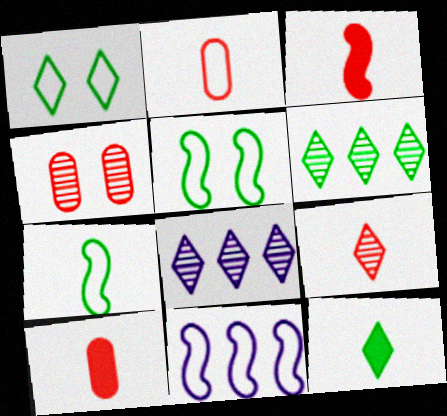[[1, 2, 11], 
[1, 6, 12], 
[2, 3, 9], 
[4, 11, 12], 
[5, 8, 10]]